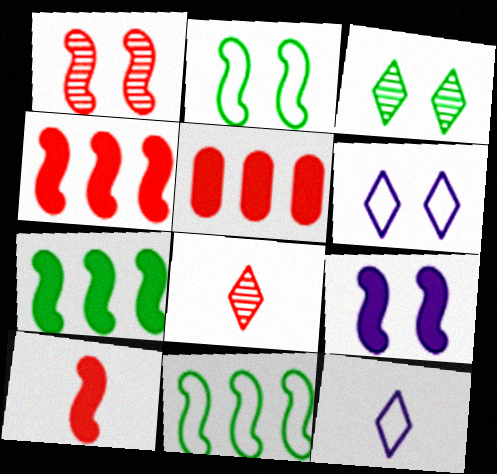[[1, 2, 9], 
[7, 9, 10]]